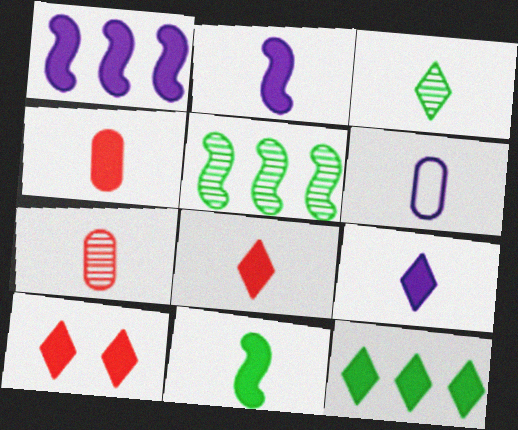[[4, 9, 11], 
[5, 6, 10], 
[9, 10, 12]]